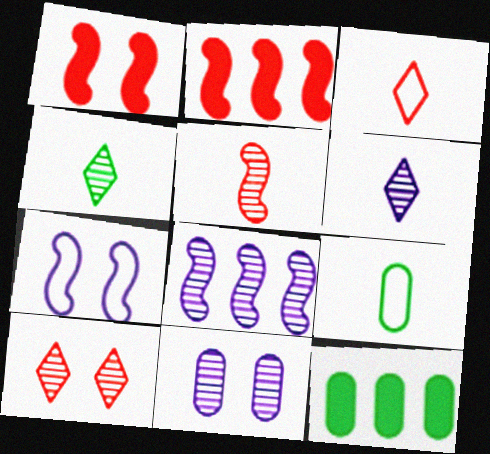[[6, 8, 11]]